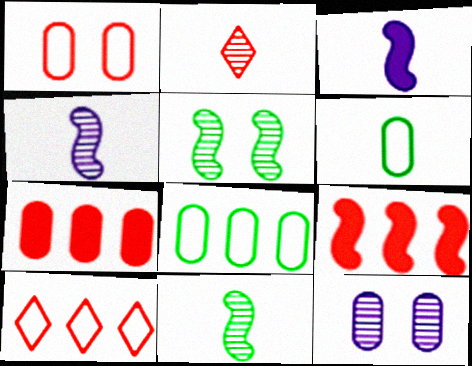[[1, 2, 9], 
[2, 3, 6], 
[6, 7, 12]]